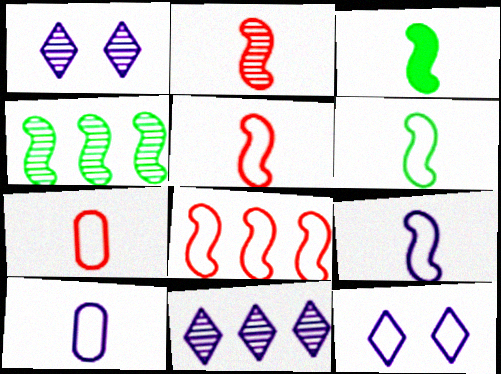[[2, 3, 9], 
[5, 6, 9]]